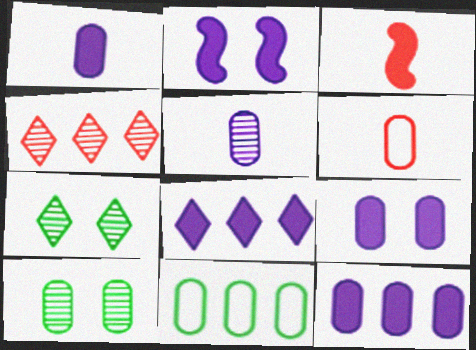[[1, 2, 8], 
[1, 9, 12], 
[6, 10, 12]]